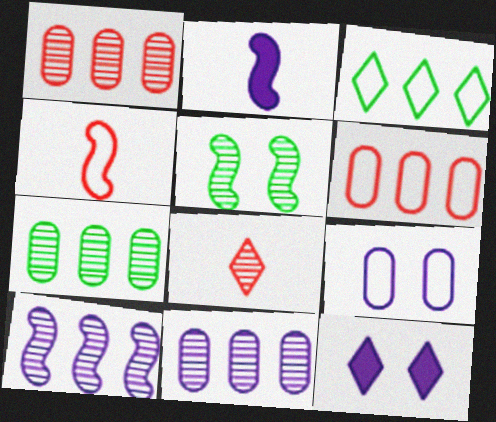[[1, 7, 11], 
[3, 4, 9], 
[3, 8, 12], 
[4, 7, 12], 
[5, 8, 11]]